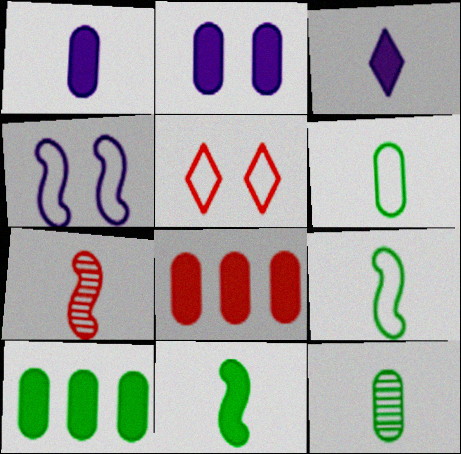[[3, 6, 7], 
[5, 7, 8]]